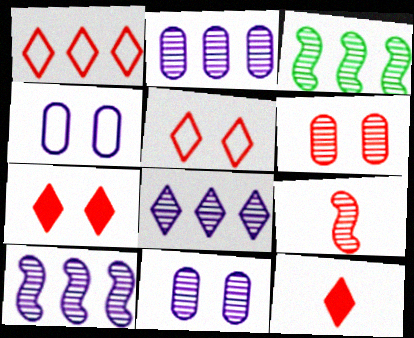[[2, 8, 10], 
[3, 4, 12]]